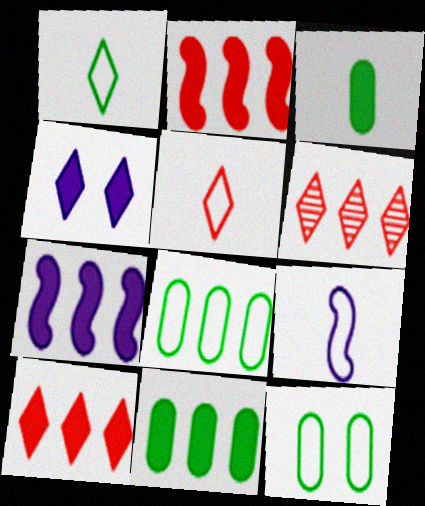[[1, 4, 6], 
[2, 3, 4], 
[6, 7, 8], 
[7, 10, 11]]